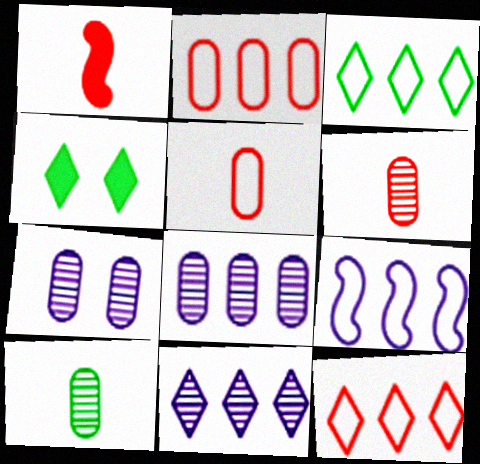[[1, 3, 7], 
[2, 3, 9], 
[4, 6, 9]]